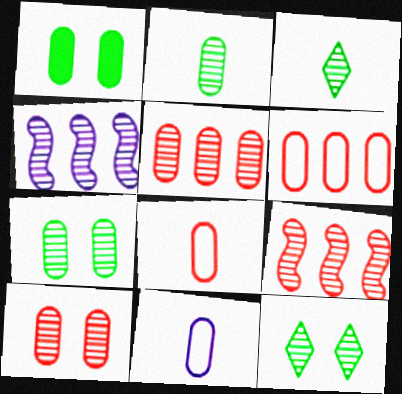[[1, 5, 11], 
[3, 4, 10]]